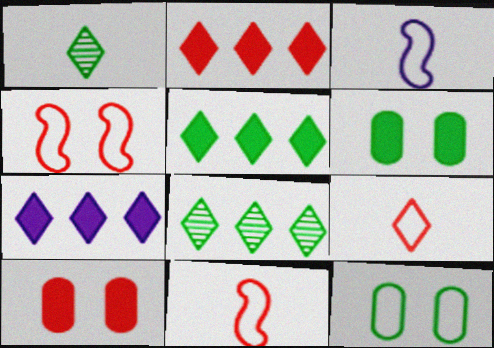[[2, 5, 7], 
[3, 8, 10]]